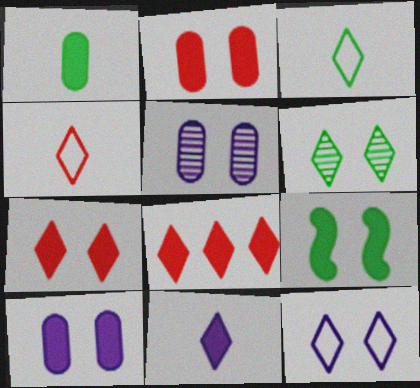[[6, 7, 12], 
[7, 9, 10]]